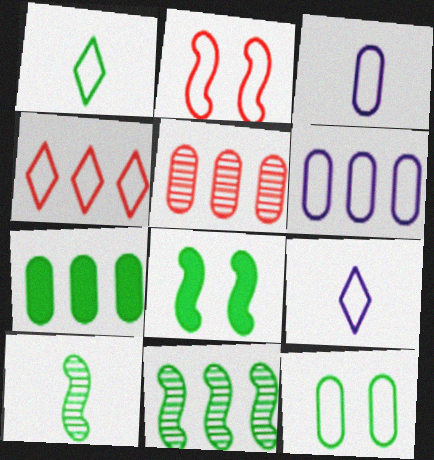[[1, 2, 6], 
[5, 6, 7], 
[5, 8, 9]]